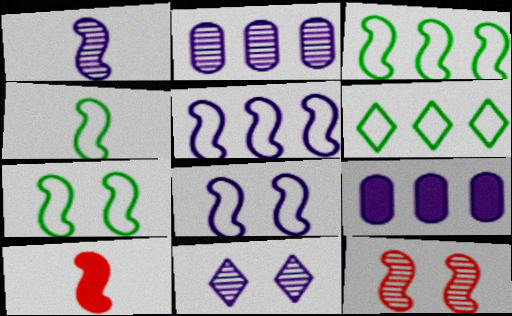[[1, 2, 11], 
[1, 4, 10], 
[3, 4, 7]]